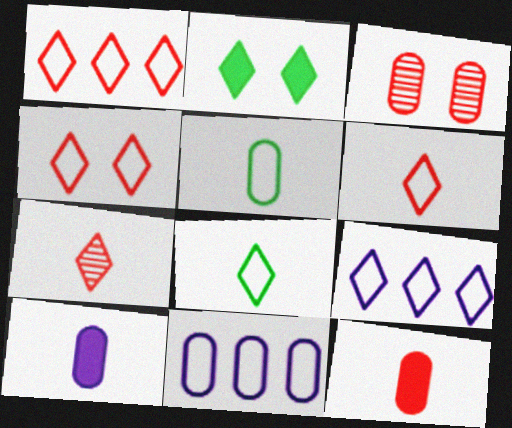[[1, 4, 6], 
[2, 7, 9], 
[4, 8, 9]]